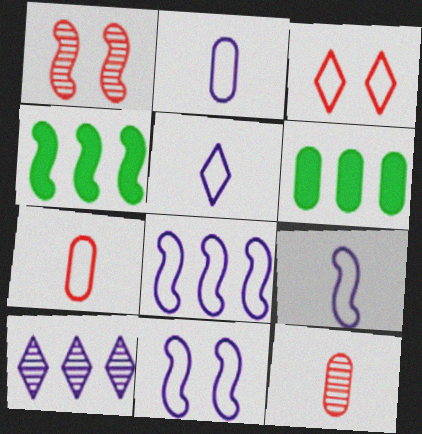[[1, 4, 9], 
[1, 5, 6], 
[2, 5, 9], 
[8, 9, 11]]